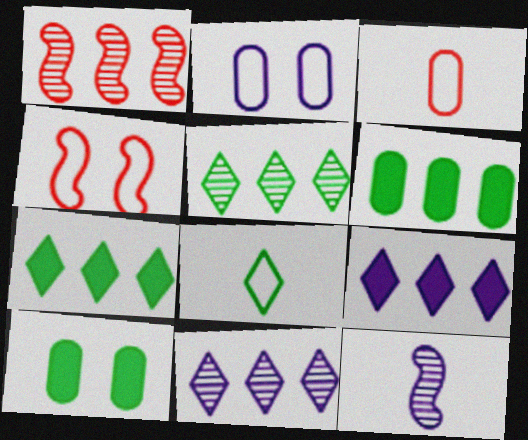[[2, 9, 12]]